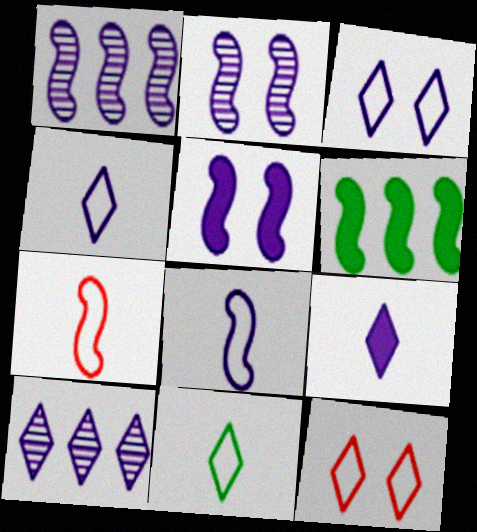[[1, 5, 8], 
[2, 6, 7], 
[3, 9, 10]]